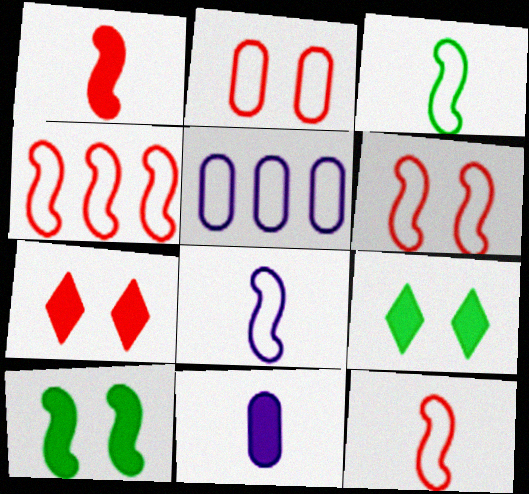[[3, 8, 12], 
[4, 6, 12]]